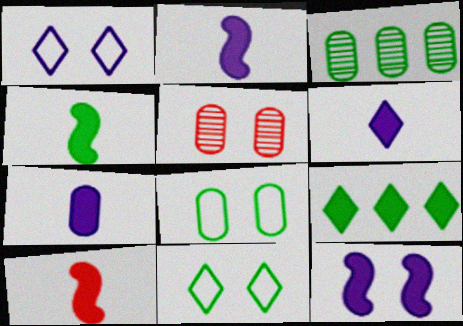[[1, 3, 10], 
[2, 4, 10], 
[2, 6, 7], 
[3, 4, 11], 
[5, 11, 12]]